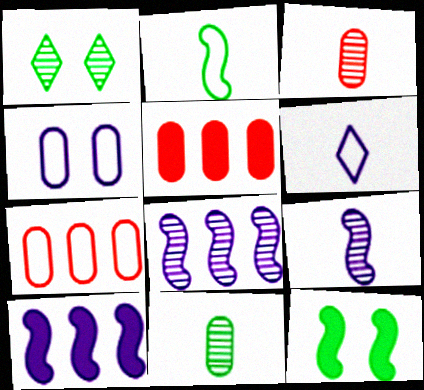[[1, 3, 8], 
[4, 5, 11]]